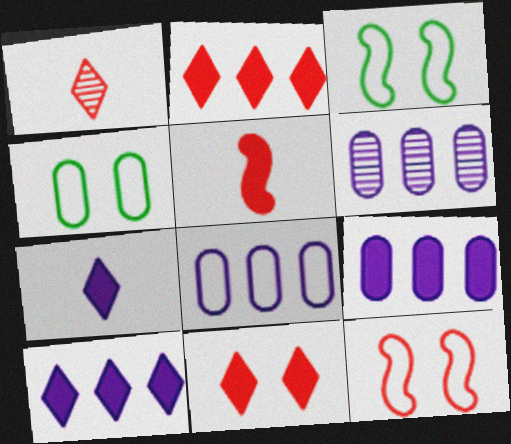[[1, 3, 9], 
[6, 8, 9]]